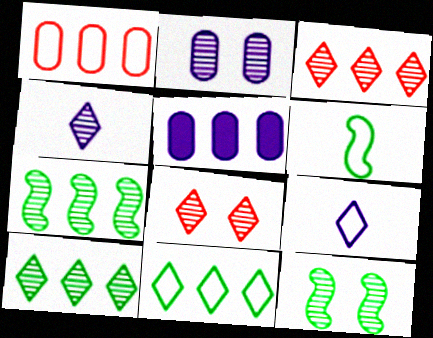[[2, 8, 12], 
[4, 8, 10], 
[5, 6, 8]]